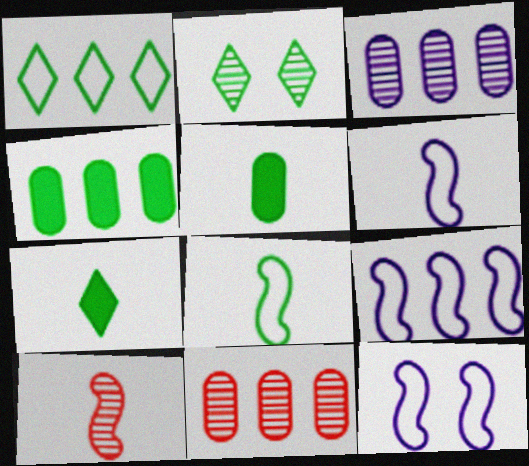[[1, 2, 7], 
[2, 3, 10], 
[2, 4, 8], 
[6, 9, 12], 
[7, 11, 12]]